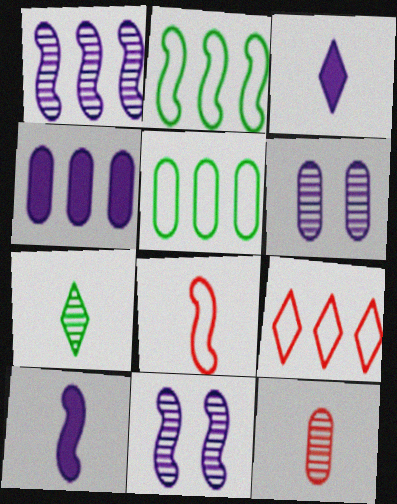[]